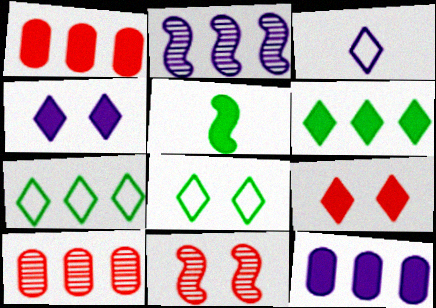[[1, 2, 7], 
[1, 4, 5], 
[5, 9, 12]]